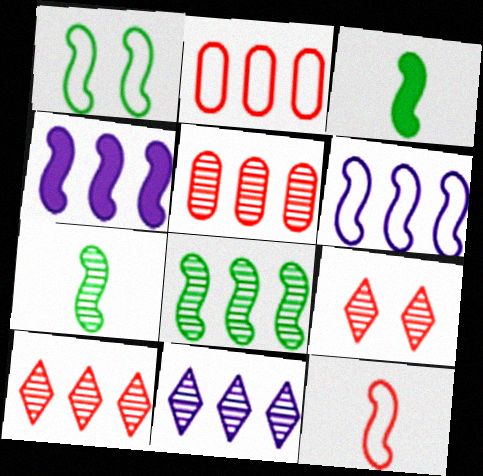[[1, 3, 8], 
[1, 6, 12], 
[5, 8, 11]]